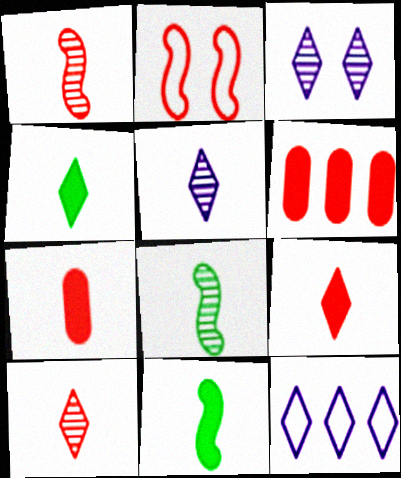[[2, 6, 10]]